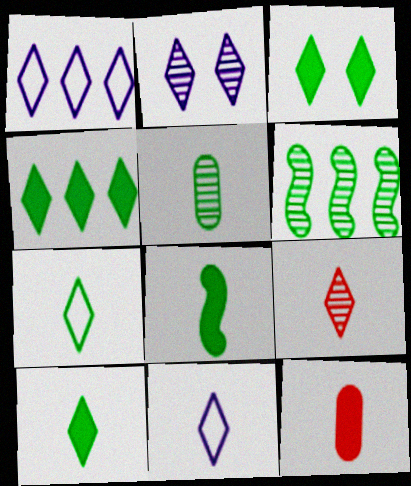[[1, 3, 9], 
[3, 4, 10], 
[5, 7, 8], 
[9, 10, 11]]